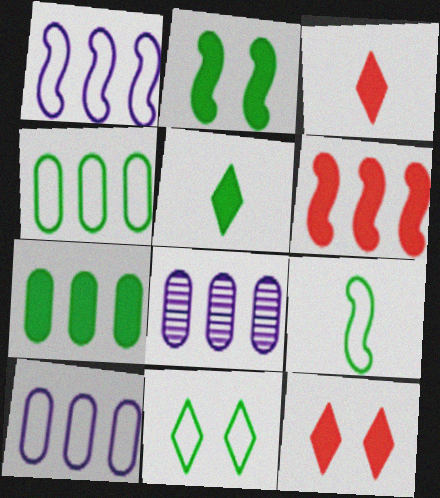[[2, 5, 7], 
[4, 9, 11], 
[8, 9, 12]]